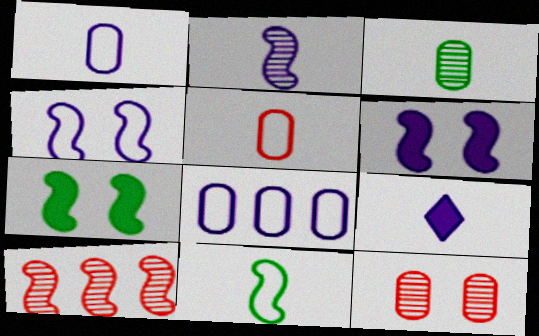[[1, 2, 9], 
[6, 10, 11]]